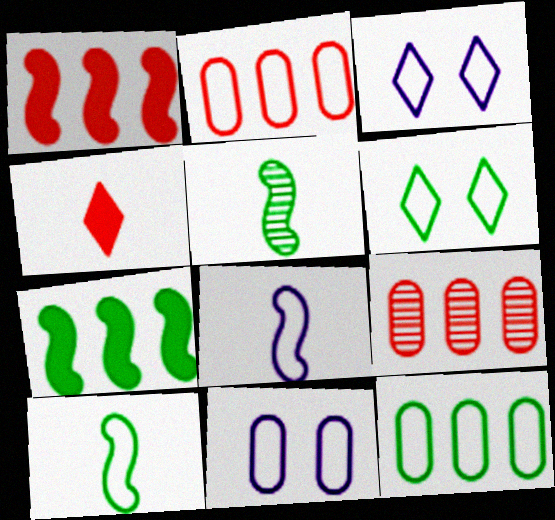[[2, 3, 10], 
[2, 6, 8], 
[6, 10, 12]]